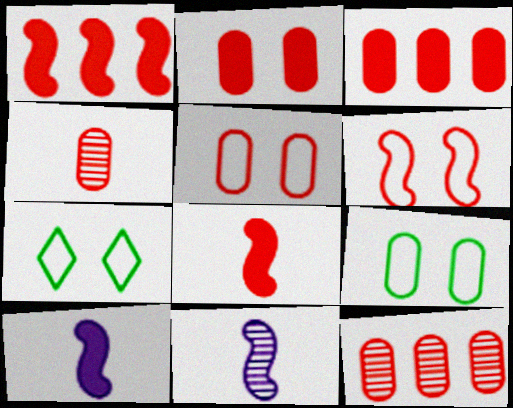[[3, 4, 5], 
[3, 7, 11], 
[7, 10, 12]]